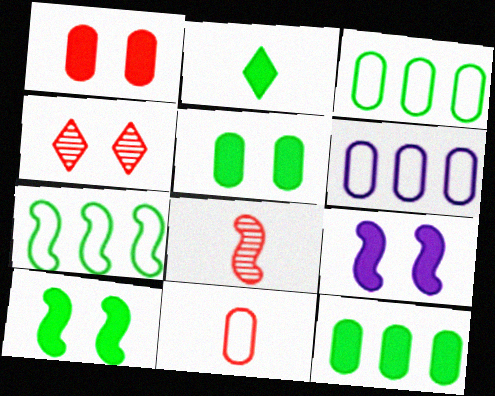[[2, 10, 12], 
[7, 8, 9]]